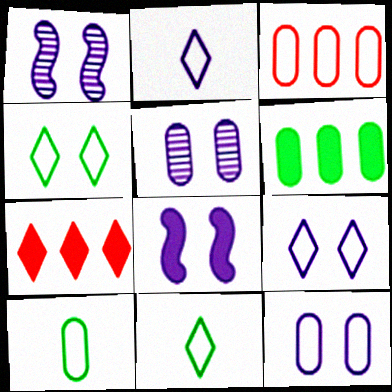[[1, 7, 10], 
[3, 10, 12], 
[5, 8, 9]]